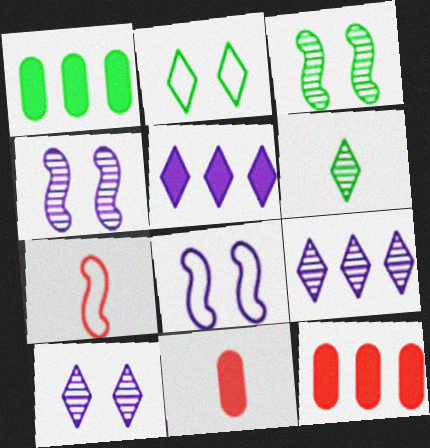[[1, 7, 10], 
[6, 8, 12]]